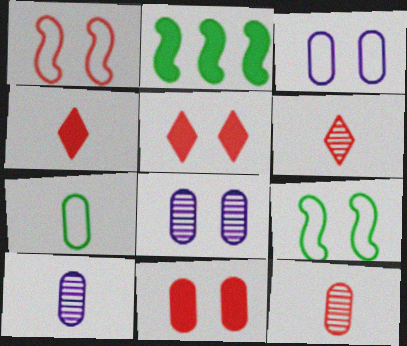[[2, 3, 6], 
[5, 8, 9]]